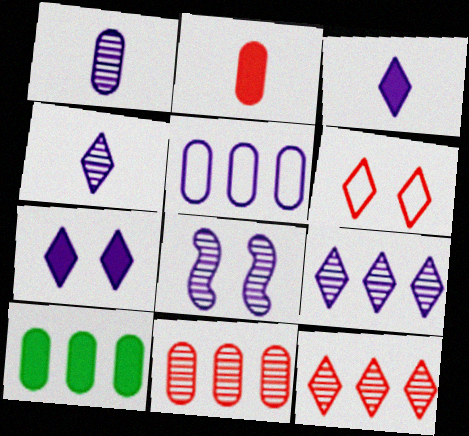[[1, 8, 9], 
[3, 5, 8], 
[5, 10, 11]]